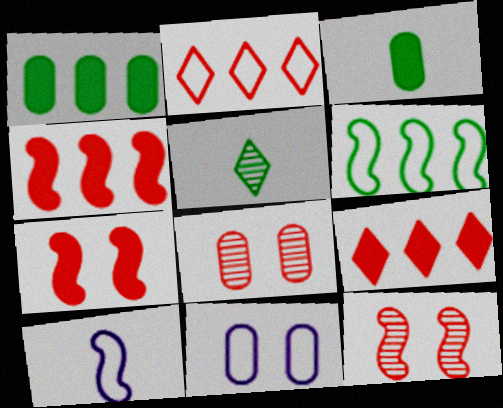[[4, 5, 11]]